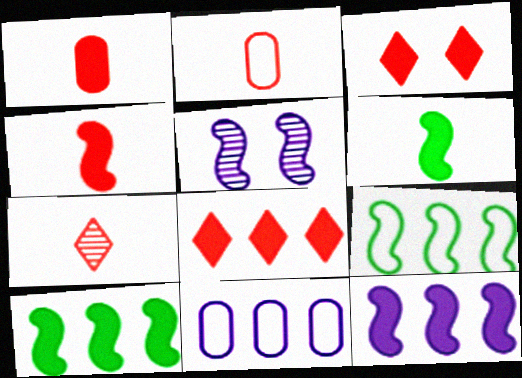[[2, 4, 7], 
[4, 5, 9]]